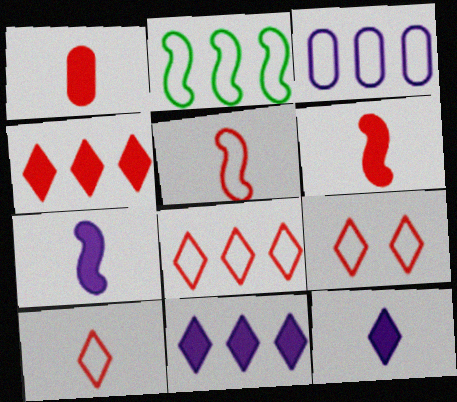[[2, 3, 8], 
[8, 9, 10]]